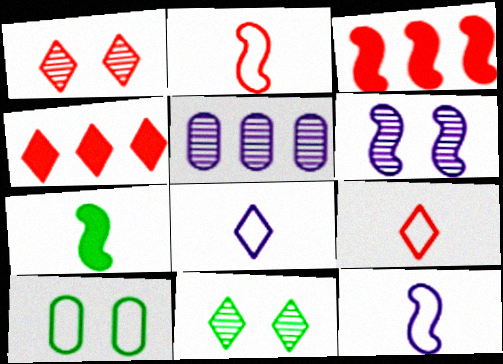[[1, 4, 9], 
[4, 8, 11]]